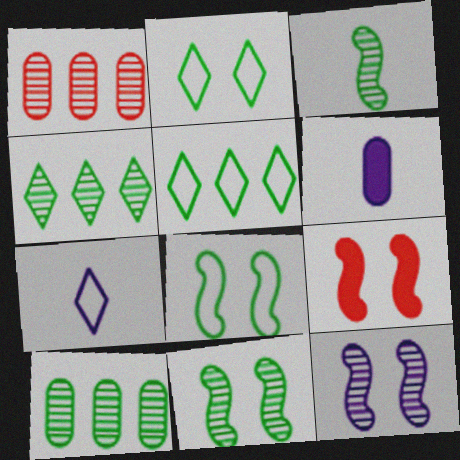[[7, 9, 10], 
[8, 9, 12]]